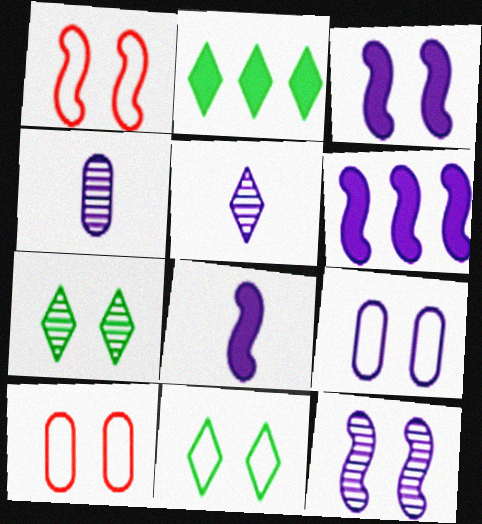[[1, 2, 4], 
[1, 9, 11], 
[3, 6, 8], 
[3, 7, 10], 
[5, 6, 9]]